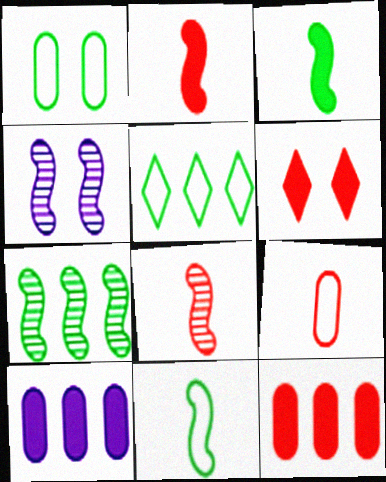[[1, 4, 6], 
[1, 5, 11], 
[2, 6, 12], 
[3, 6, 10], 
[4, 7, 8]]